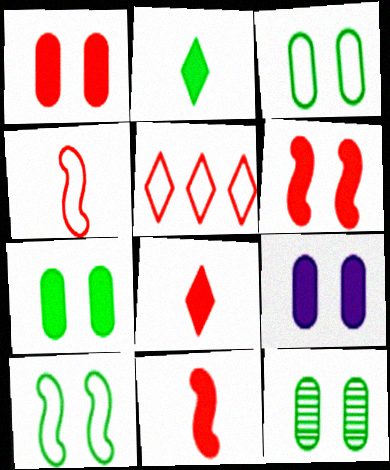[[1, 7, 9], 
[3, 7, 12]]